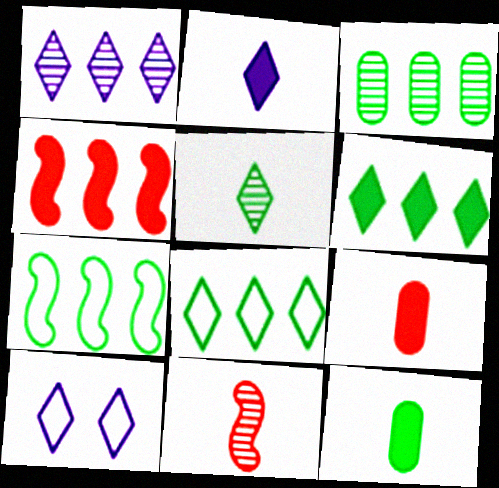[[1, 2, 10], 
[3, 6, 7]]